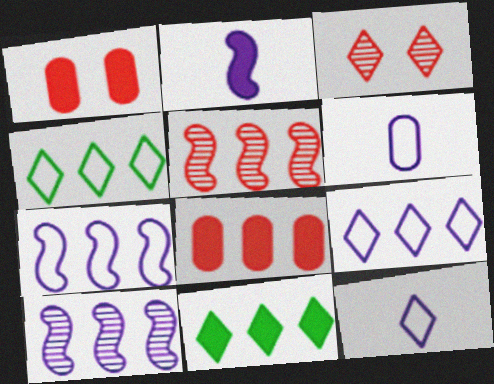[[1, 2, 11], 
[3, 11, 12], 
[4, 8, 10]]